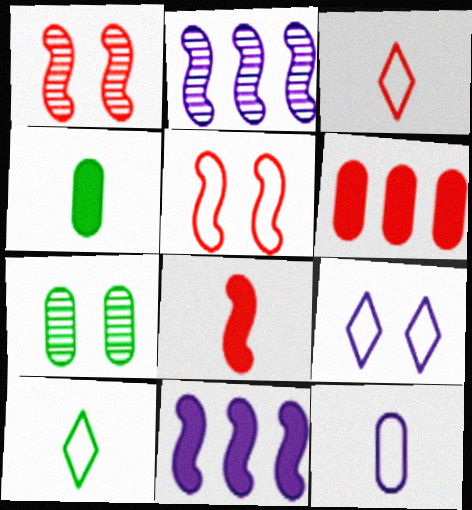[[1, 3, 6], 
[3, 7, 11], 
[6, 7, 12]]